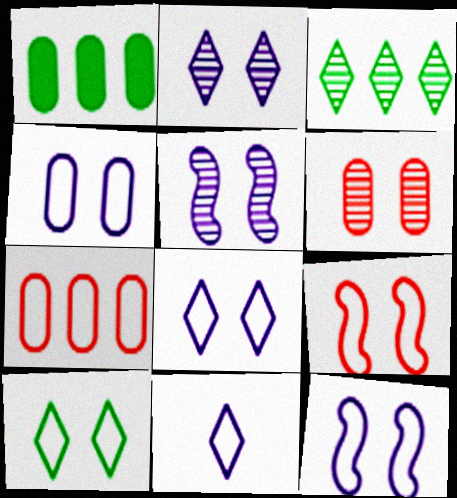[[4, 8, 12], 
[4, 9, 10]]